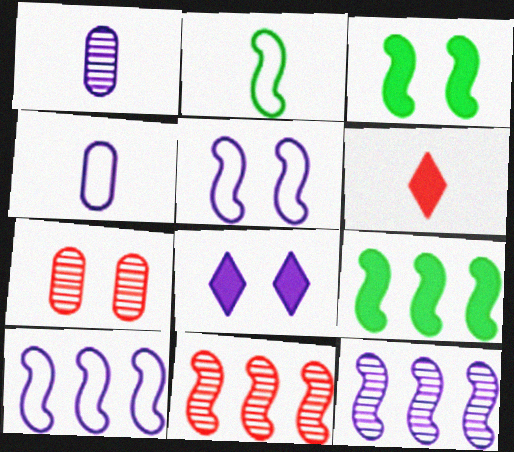[[1, 2, 6], 
[1, 8, 10], 
[4, 8, 12], 
[9, 10, 11]]